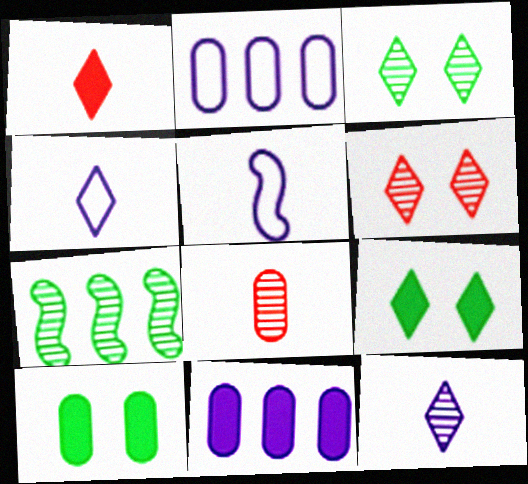[[2, 8, 10]]